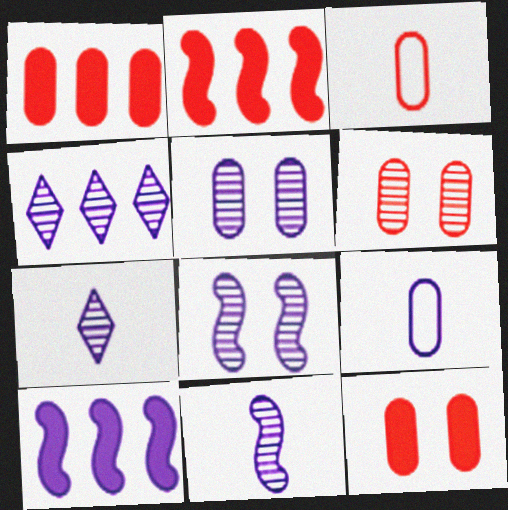[[1, 3, 6], 
[4, 5, 11]]